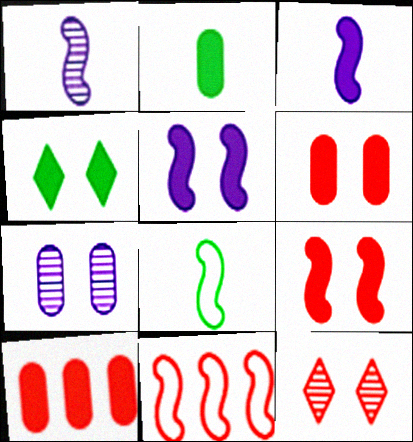[[3, 4, 10], 
[4, 5, 6]]